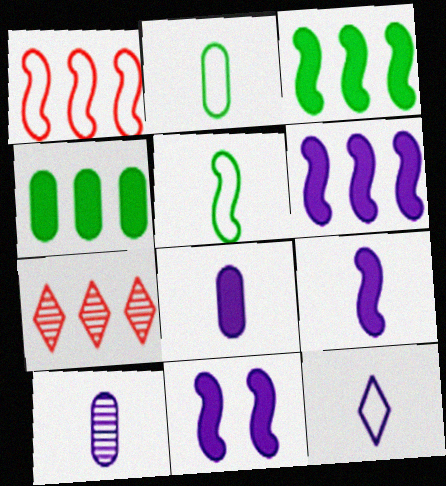[[2, 7, 11], 
[6, 9, 11], 
[9, 10, 12]]